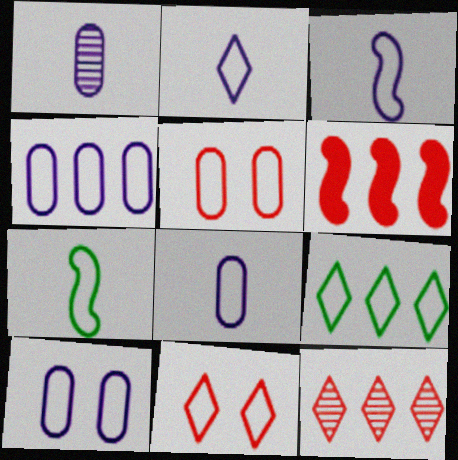[[2, 3, 8], 
[2, 9, 11], 
[3, 5, 9], 
[4, 7, 11], 
[4, 8, 10]]